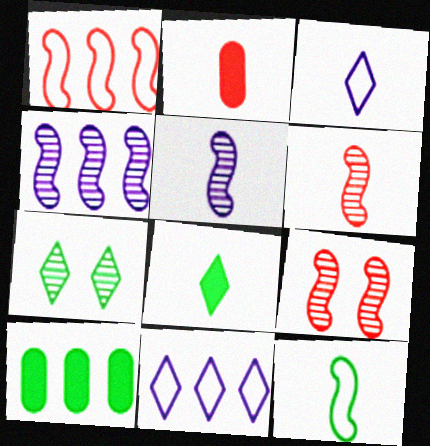[[3, 9, 10], 
[7, 10, 12]]